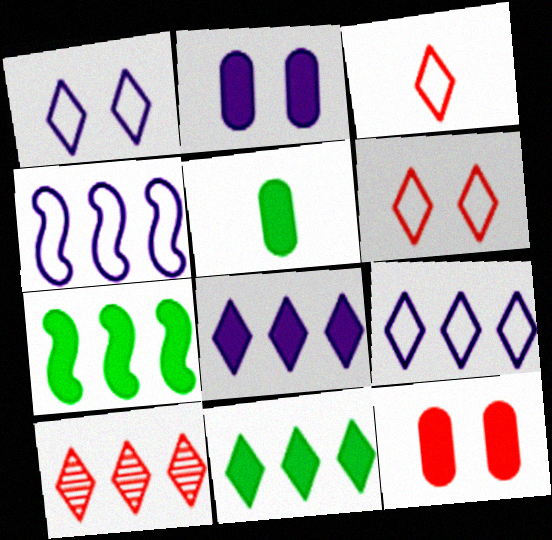[[9, 10, 11]]